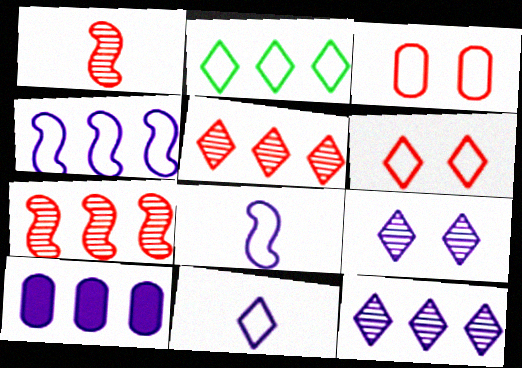[[2, 3, 8], 
[2, 6, 11], 
[2, 7, 10], 
[4, 10, 12], 
[8, 9, 10]]